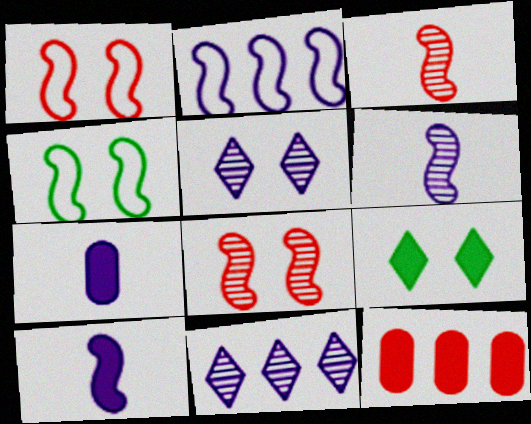[[2, 5, 7], 
[9, 10, 12]]